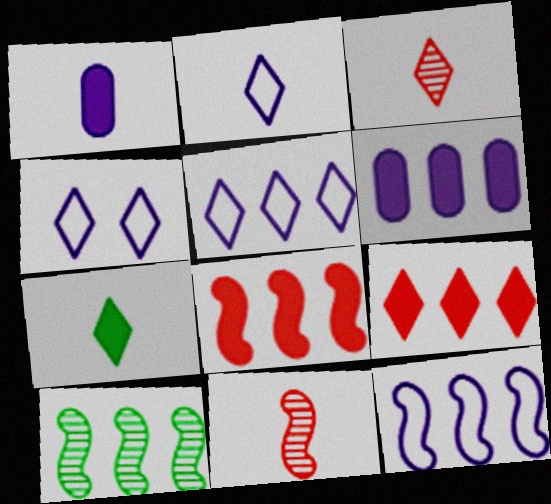[[2, 3, 7], 
[2, 4, 5], 
[8, 10, 12]]